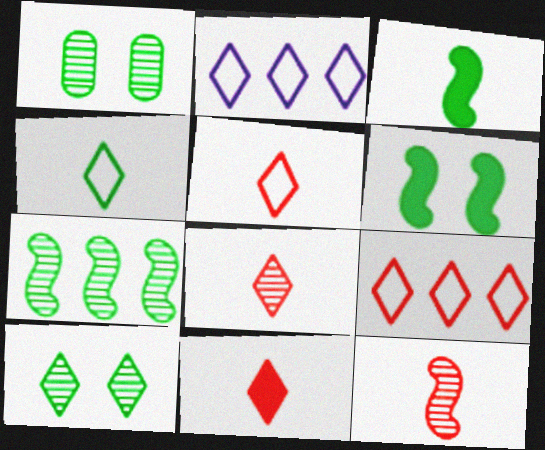[[2, 10, 11], 
[5, 8, 11]]